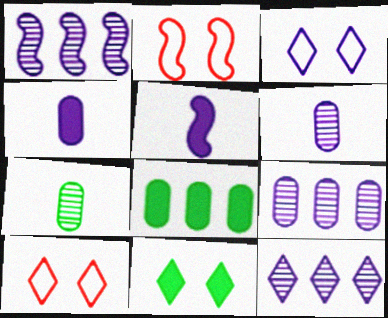[[1, 3, 4], 
[1, 9, 12], 
[3, 5, 9]]